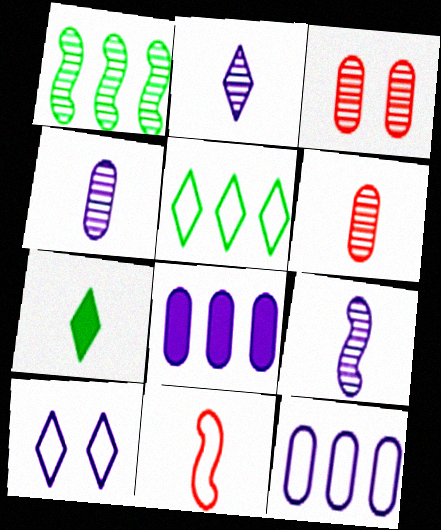[[1, 2, 3], 
[2, 4, 9], 
[4, 7, 11], 
[8, 9, 10]]